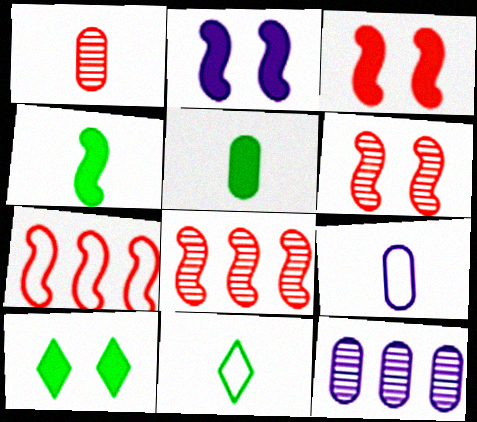[[1, 5, 9], 
[3, 11, 12], 
[8, 9, 10]]